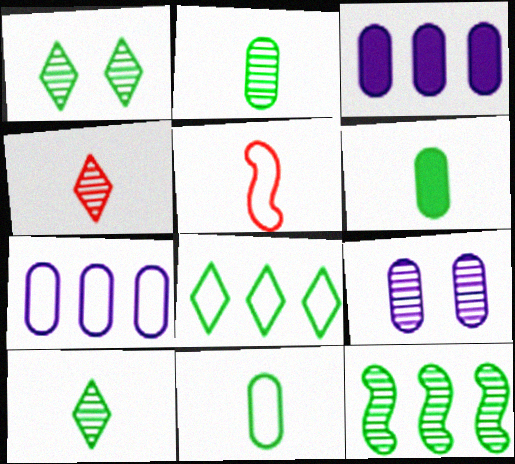[[1, 2, 12], 
[1, 3, 5], 
[2, 6, 11], 
[4, 9, 12]]